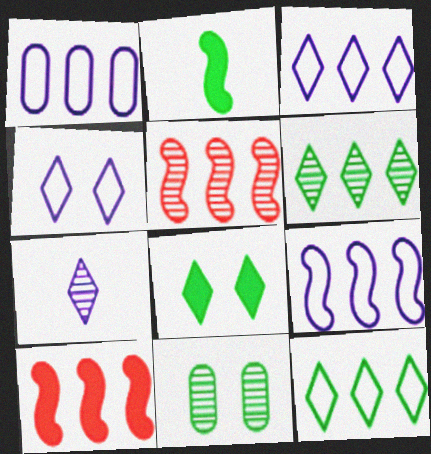[[1, 3, 9], 
[1, 6, 10], 
[2, 11, 12], 
[5, 7, 11]]